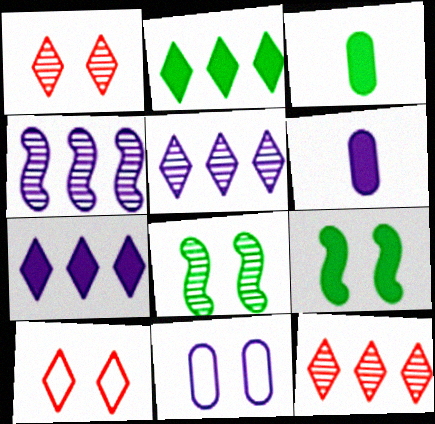[[1, 9, 11], 
[2, 3, 9], 
[3, 4, 10]]